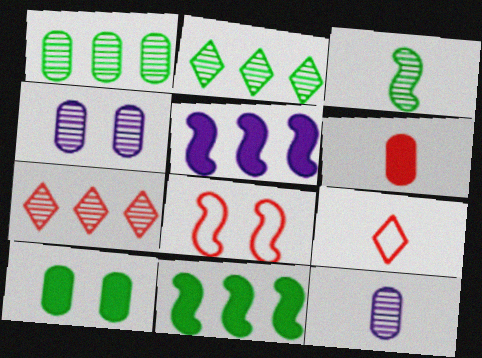[[3, 4, 7], 
[3, 5, 8], 
[4, 9, 11], 
[6, 7, 8]]